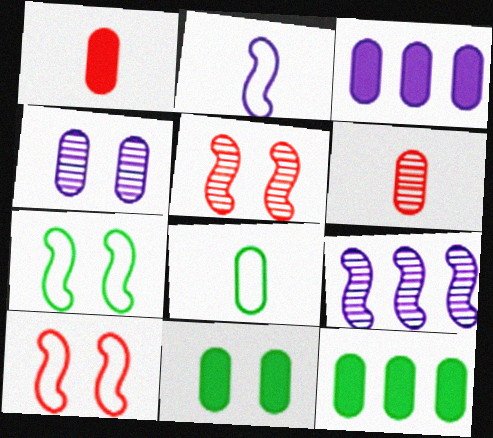[[1, 3, 11]]